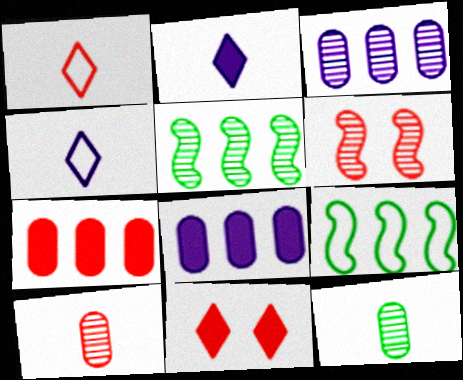[[1, 6, 7]]